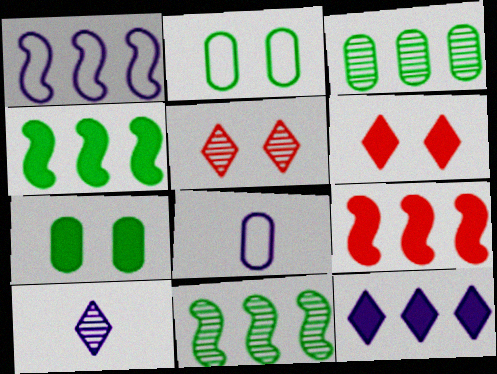[[1, 9, 11], 
[2, 9, 10], 
[4, 5, 8], 
[6, 8, 11]]